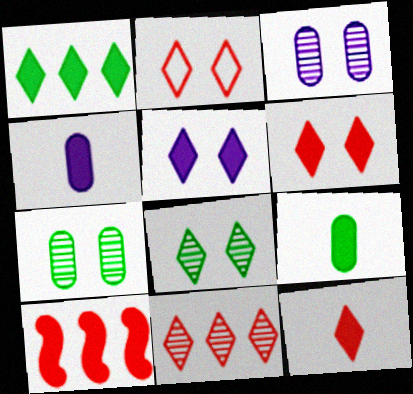[[1, 5, 12], 
[2, 5, 8], 
[2, 11, 12], 
[5, 9, 10]]